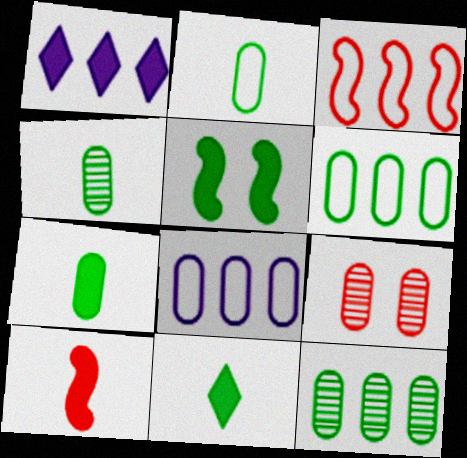[[1, 3, 12], 
[2, 4, 7], 
[7, 8, 9]]